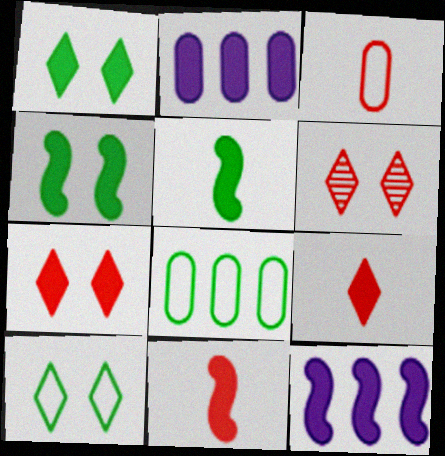[[1, 2, 11], 
[2, 4, 9], 
[2, 5, 7], 
[4, 11, 12]]